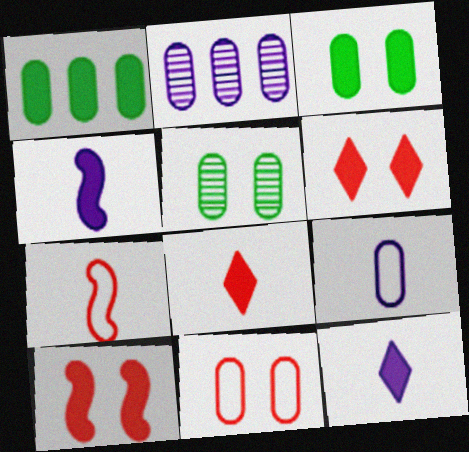[[1, 4, 6], 
[1, 10, 12]]